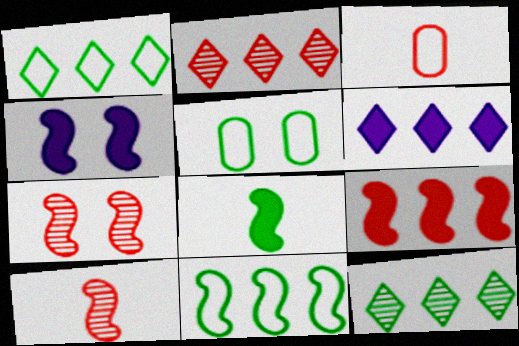[[1, 2, 6], 
[3, 4, 12], 
[4, 8, 9], 
[4, 10, 11], 
[5, 6, 10], 
[5, 8, 12]]